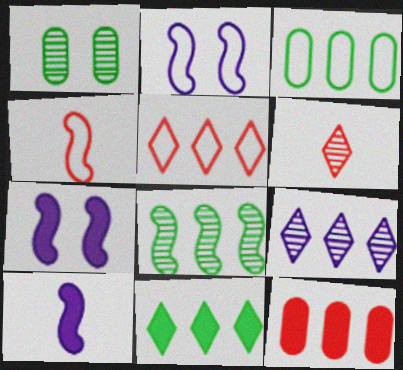[[1, 5, 10], 
[3, 6, 7], 
[3, 8, 11], 
[4, 7, 8], 
[5, 9, 11]]